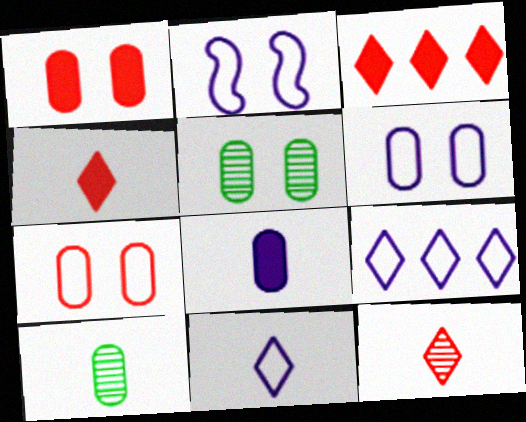[[1, 5, 6], 
[2, 3, 10]]